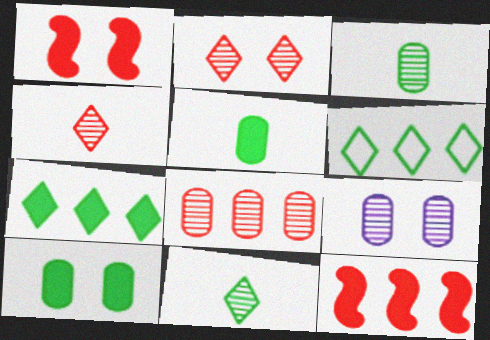[[3, 8, 9]]